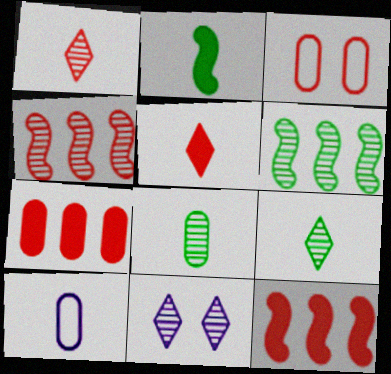[[1, 2, 10], 
[1, 3, 12], 
[3, 4, 5], 
[4, 8, 11]]